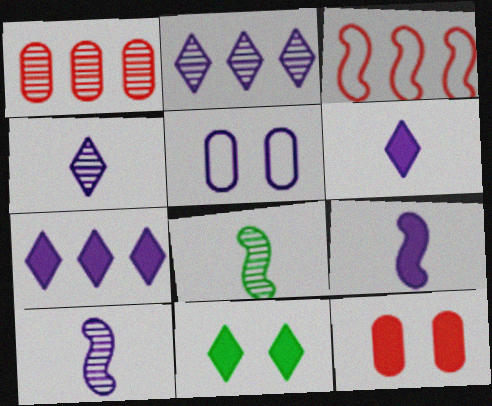[[2, 5, 9], 
[5, 7, 10]]